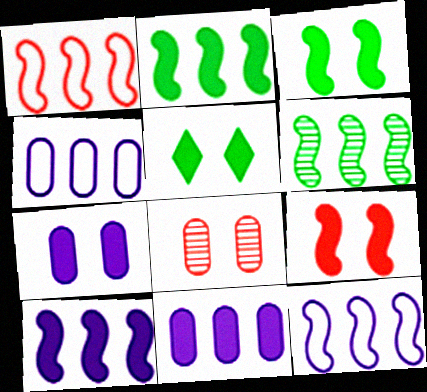[[1, 6, 10], 
[5, 7, 9]]